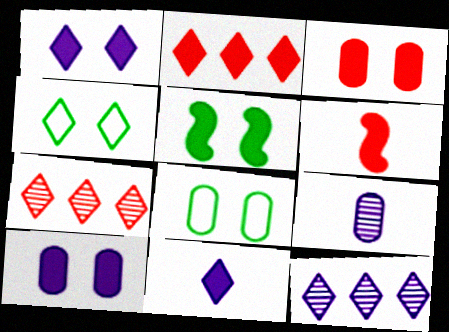[[1, 3, 5], 
[2, 3, 6], 
[4, 7, 11], 
[6, 8, 12]]